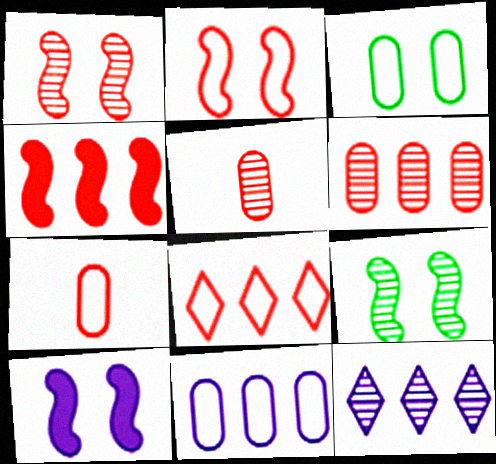[[2, 7, 8], 
[2, 9, 10], 
[3, 7, 11], 
[4, 6, 8], 
[5, 9, 12]]